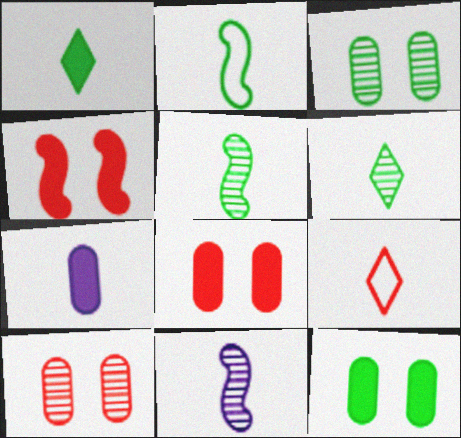[[5, 7, 9]]